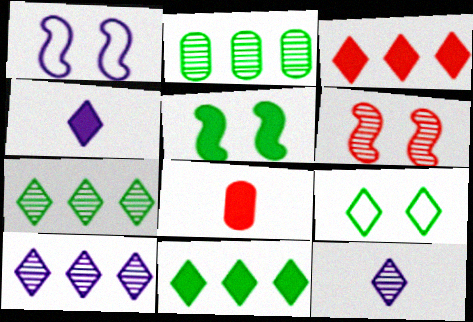[[1, 5, 6], 
[1, 7, 8], 
[2, 6, 12], 
[3, 9, 12]]